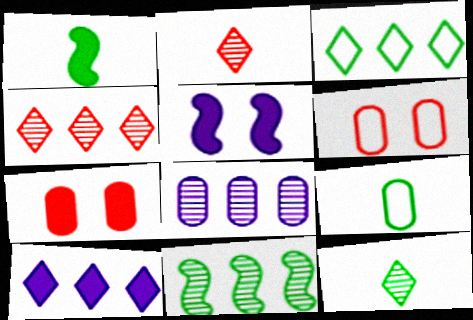[[1, 7, 10], 
[1, 9, 12], 
[3, 4, 10], 
[4, 5, 9], 
[4, 8, 11], 
[7, 8, 9]]